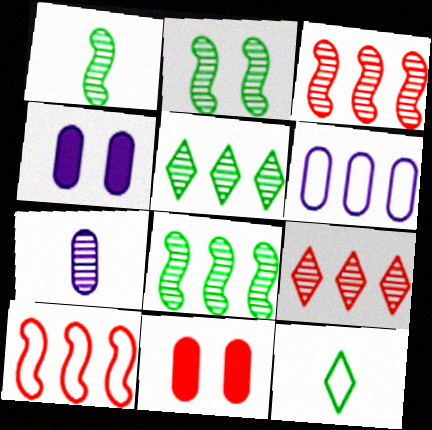[[1, 2, 8], 
[2, 7, 9], 
[3, 4, 12], 
[4, 6, 7]]